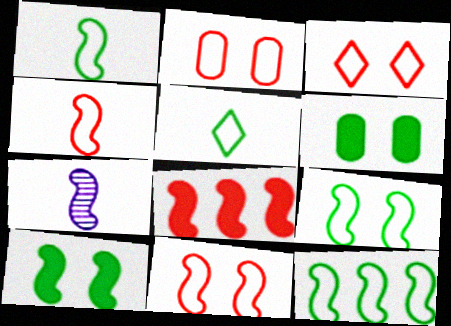[[1, 9, 12], 
[2, 3, 11], 
[7, 8, 9]]